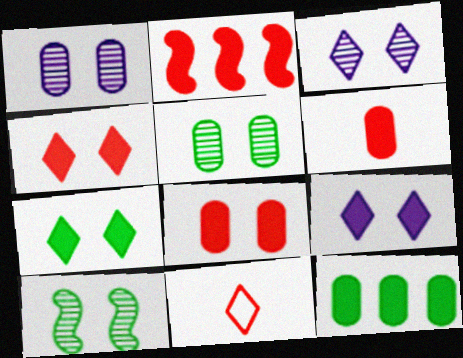[[2, 4, 6], 
[4, 7, 9]]